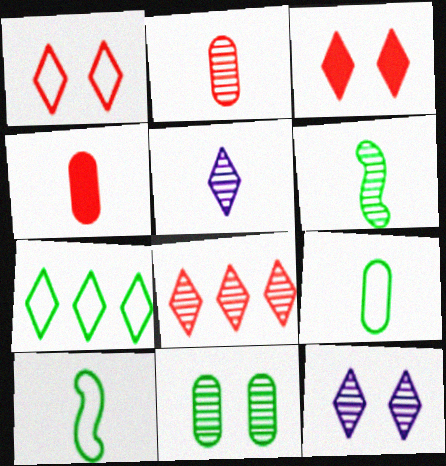[[2, 5, 6], 
[3, 5, 7], 
[4, 5, 10]]